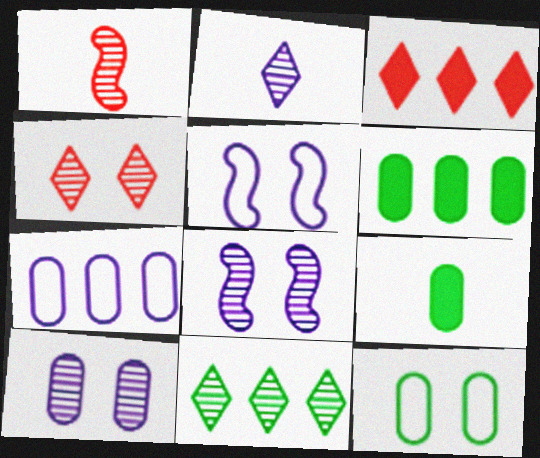[[1, 10, 11], 
[2, 4, 11]]